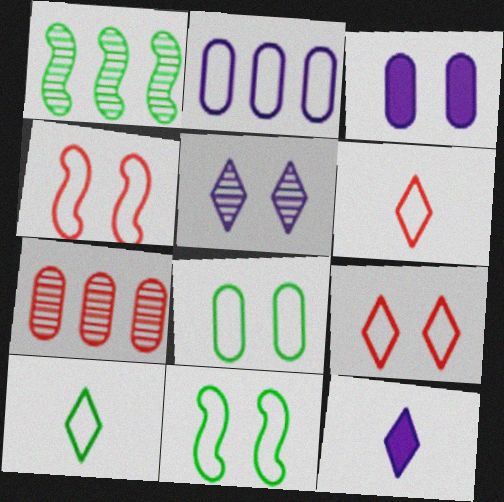[[1, 3, 6], 
[2, 4, 10], 
[2, 6, 11], 
[7, 11, 12]]